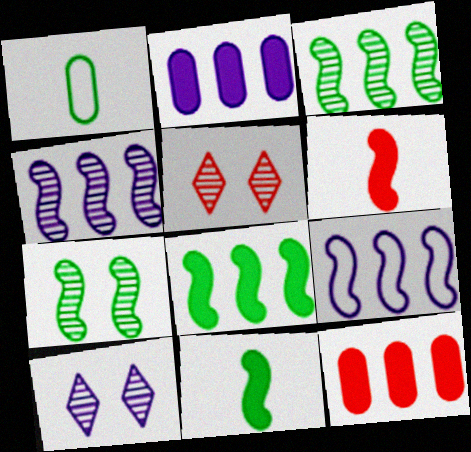[[6, 7, 9]]